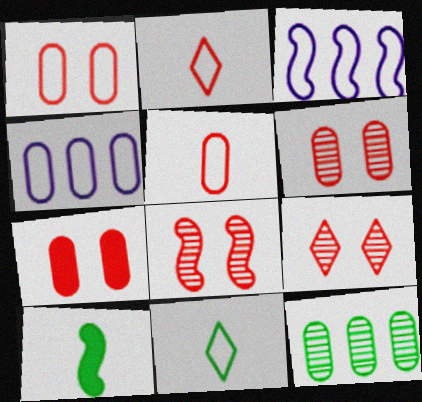[[1, 3, 11], 
[1, 6, 7], 
[3, 8, 10], 
[4, 9, 10], 
[6, 8, 9]]